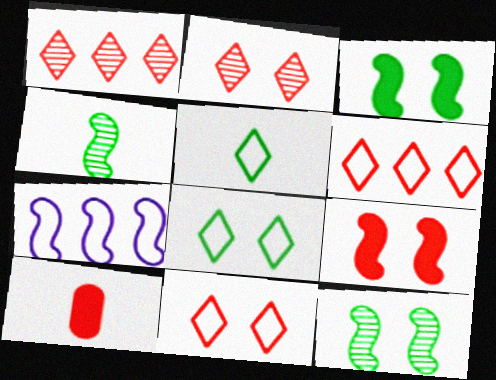[[4, 7, 9]]